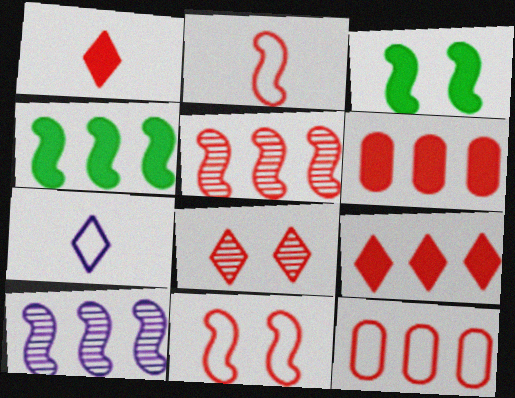[[2, 3, 10], 
[2, 6, 8], 
[5, 9, 12]]